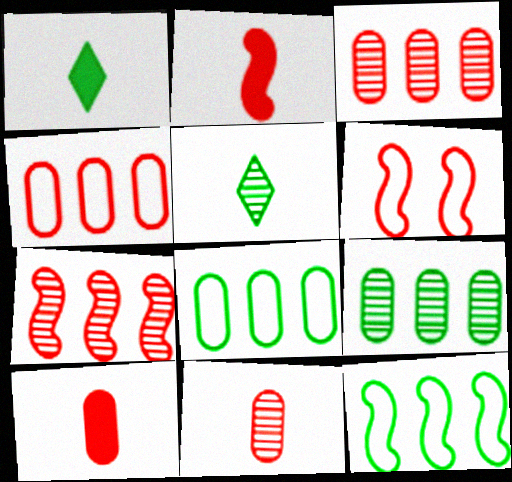[[2, 6, 7]]